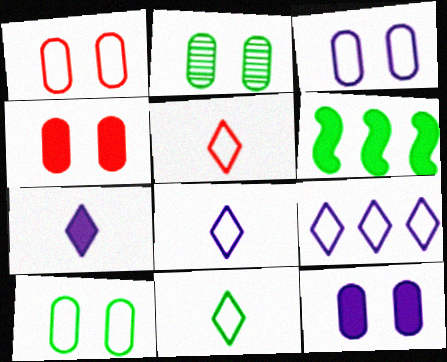[[1, 2, 12], 
[1, 3, 10], 
[2, 3, 4], 
[2, 6, 11], 
[4, 6, 7], 
[5, 8, 11]]